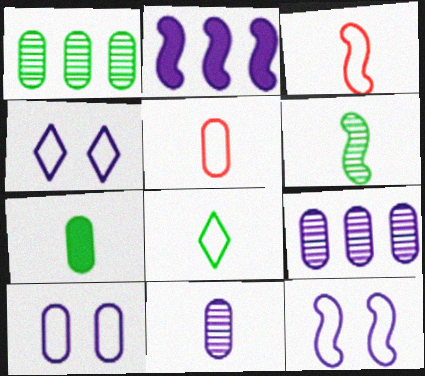[[2, 4, 11], 
[4, 10, 12], 
[5, 7, 11], 
[6, 7, 8]]